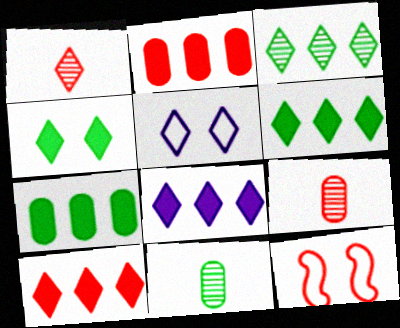[[1, 2, 12], 
[1, 5, 6], 
[6, 8, 10], 
[8, 11, 12], 
[9, 10, 12]]